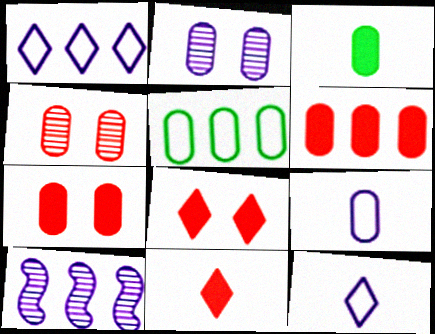[]